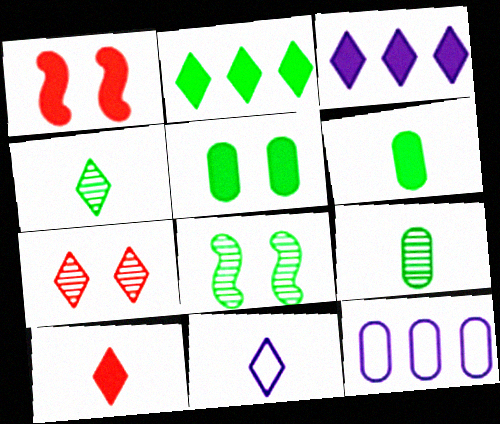[[1, 3, 6], 
[1, 4, 12], 
[2, 7, 11], 
[4, 10, 11], 
[8, 10, 12]]